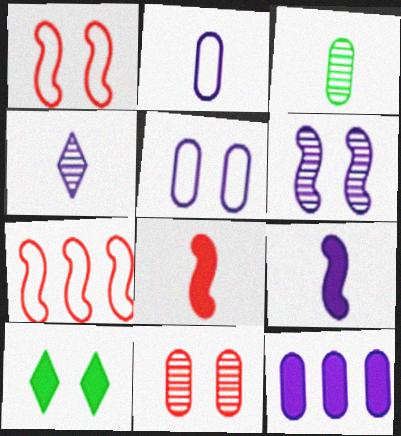[[2, 4, 9], 
[8, 10, 12]]